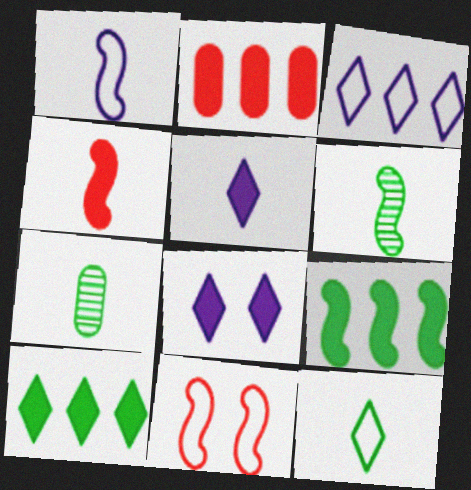[[1, 4, 6]]